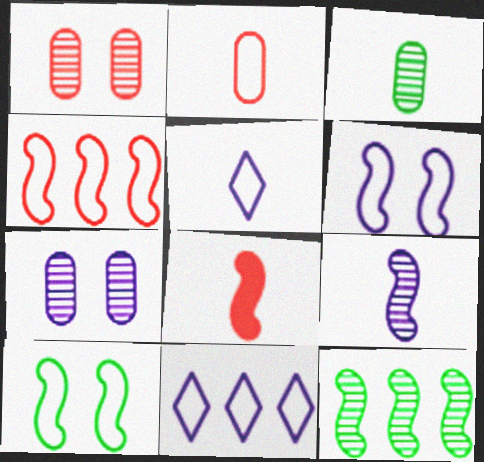[[2, 10, 11], 
[3, 5, 8], 
[6, 8, 12]]